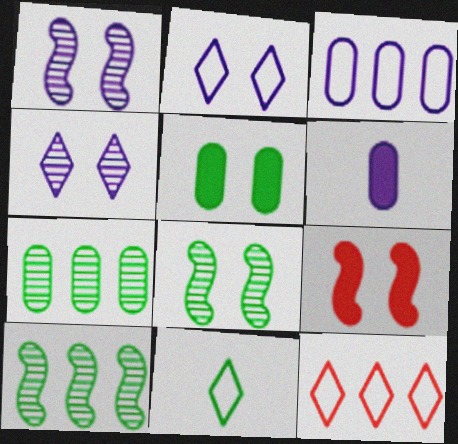[[2, 11, 12], 
[5, 10, 11], 
[6, 8, 12]]